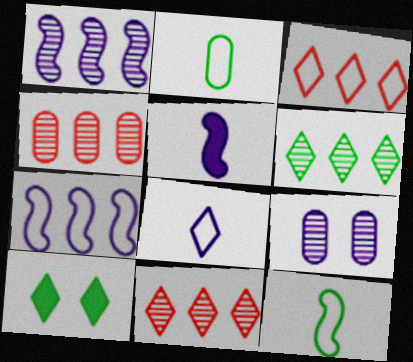[[1, 4, 6], 
[8, 10, 11]]